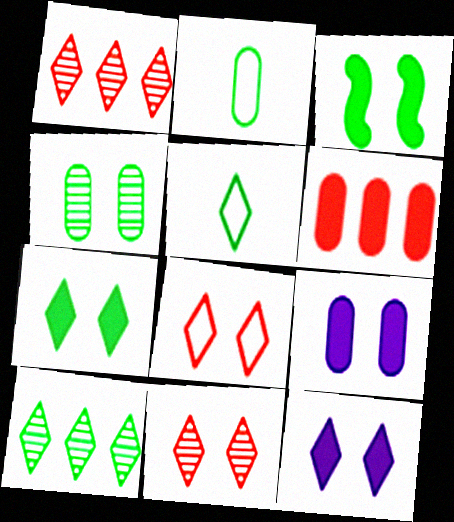[[1, 5, 12], 
[2, 3, 10], 
[5, 7, 10]]